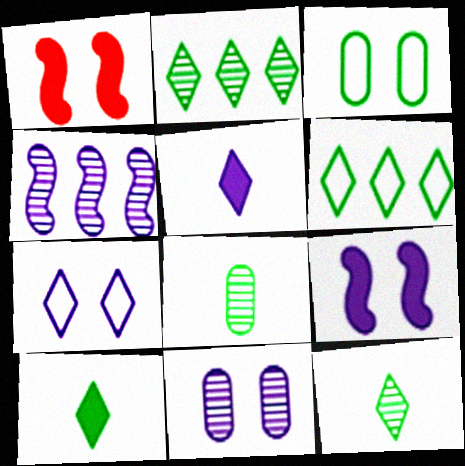[[7, 9, 11]]